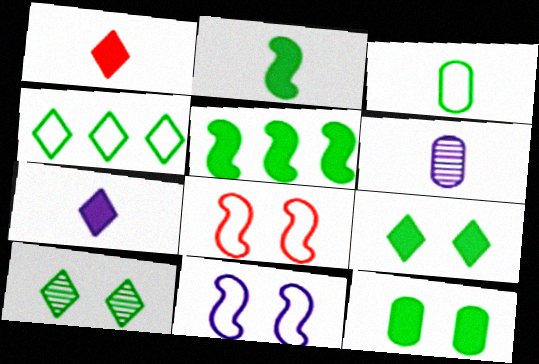[[3, 5, 10]]